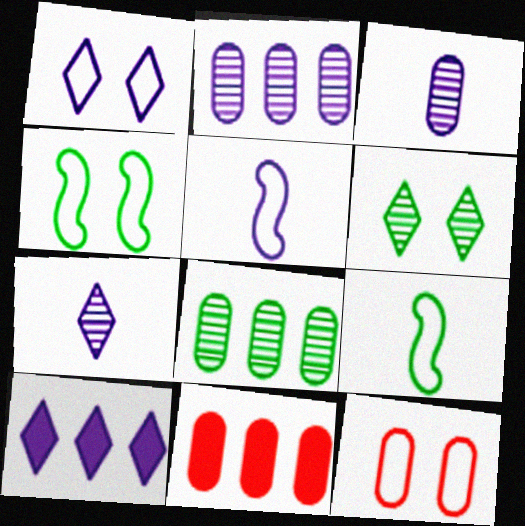[[1, 4, 12], 
[1, 7, 10], 
[4, 7, 11], 
[5, 6, 11]]